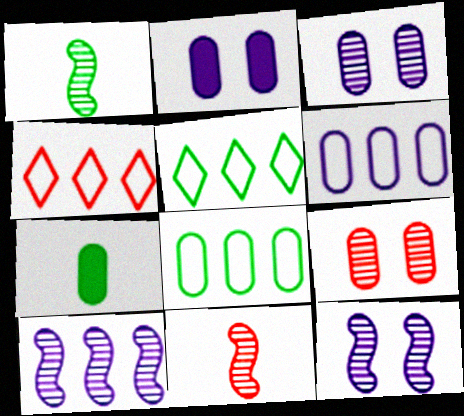[[1, 2, 4], 
[2, 5, 11], 
[4, 7, 12], 
[6, 7, 9]]